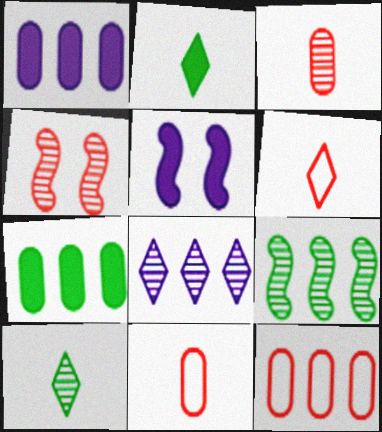[[5, 10, 12]]